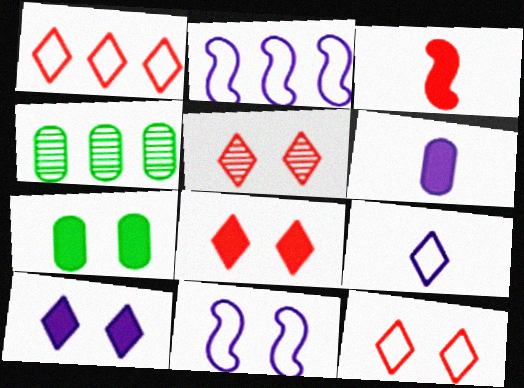[[5, 7, 11], 
[5, 8, 12]]